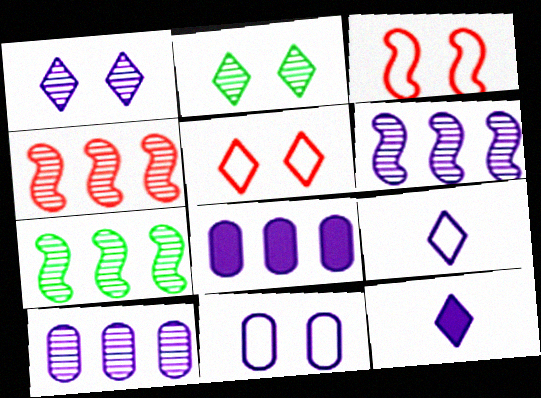[[4, 6, 7], 
[6, 11, 12]]